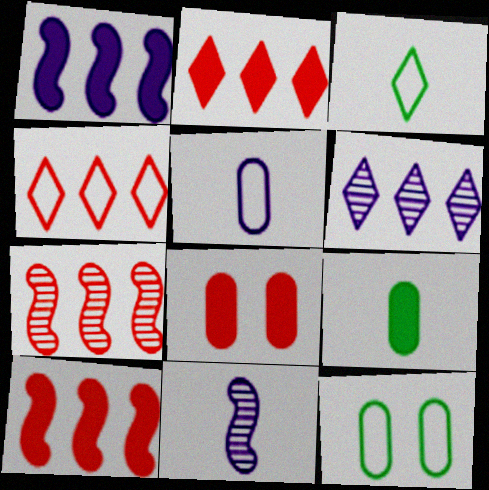[[2, 11, 12]]